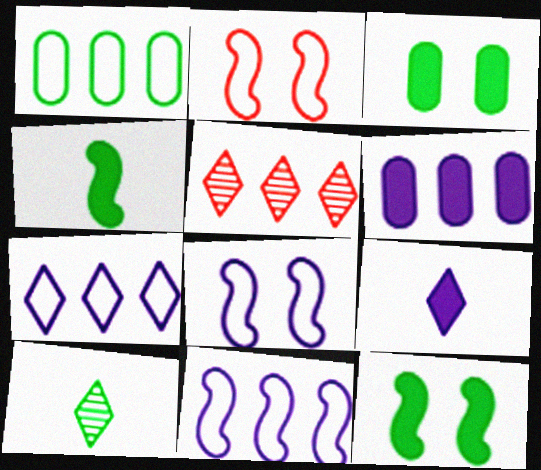[[1, 10, 12], 
[2, 6, 10]]